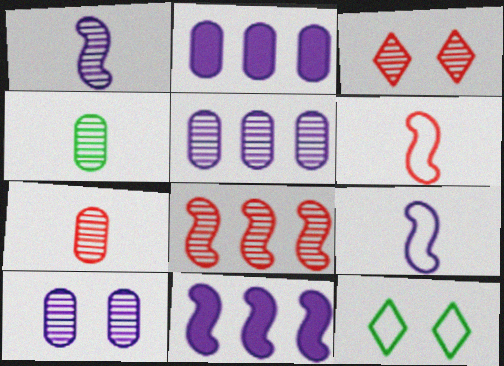[[3, 7, 8], 
[7, 11, 12]]